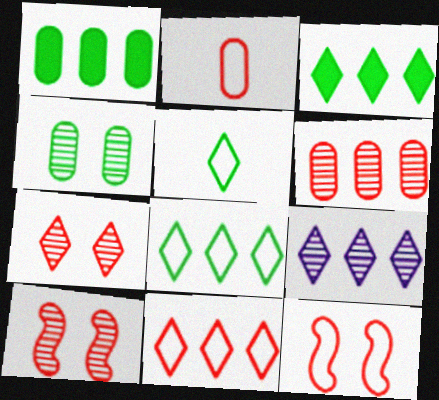[[2, 11, 12], 
[3, 9, 11]]